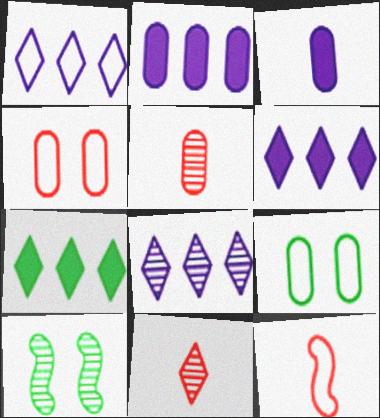[[1, 6, 8], 
[1, 9, 12], 
[2, 5, 9], 
[5, 8, 10]]